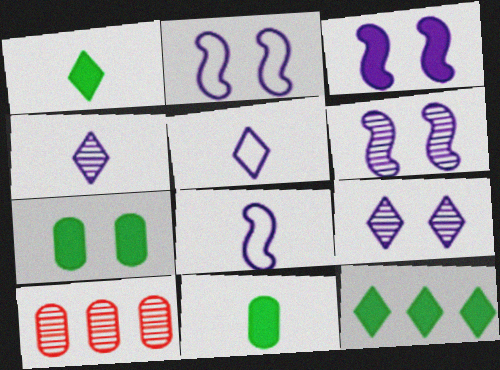[[1, 2, 10], 
[2, 3, 6]]